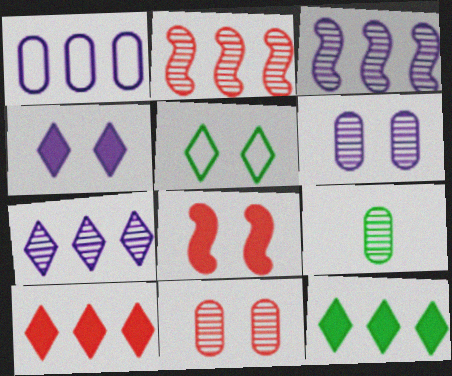[[1, 2, 12], 
[5, 6, 8]]